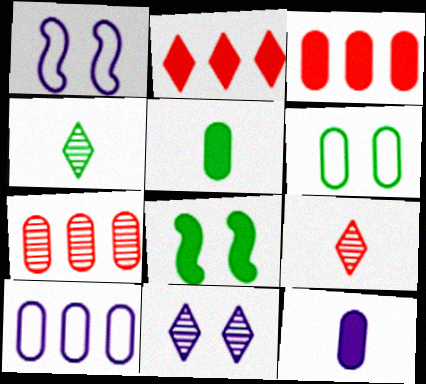[[1, 3, 4], 
[2, 8, 12], 
[6, 7, 12], 
[8, 9, 10]]